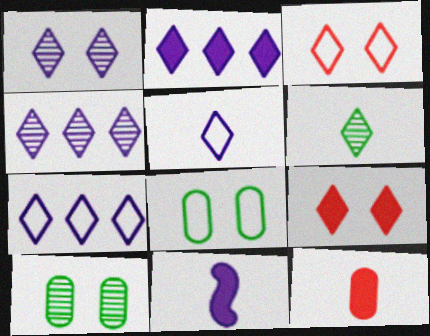[[1, 2, 5], 
[2, 3, 6], 
[2, 4, 7], 
[6, 7, 9]]